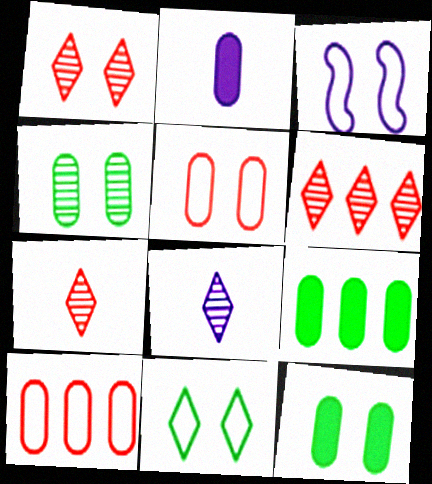[[1, 3, 12], 
[1, 6, 7], 
[2, 4, 10], 
[3, 5, 11], 
[3, 7, 9]]